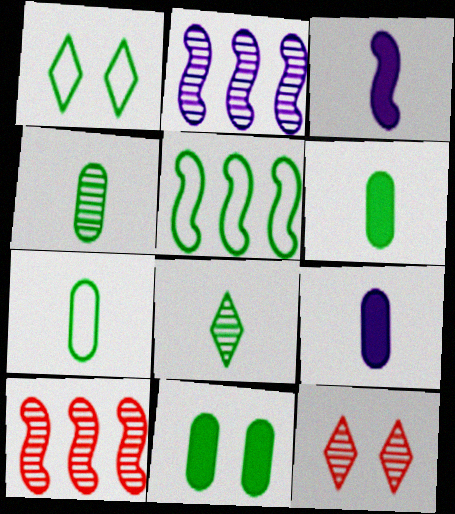[[1, 5, 7], 
[1, 9, 10], 
[2, 4, 12], 
[4, 6, 7], 
[5, 8, 11], 
[5, 9, 12]]